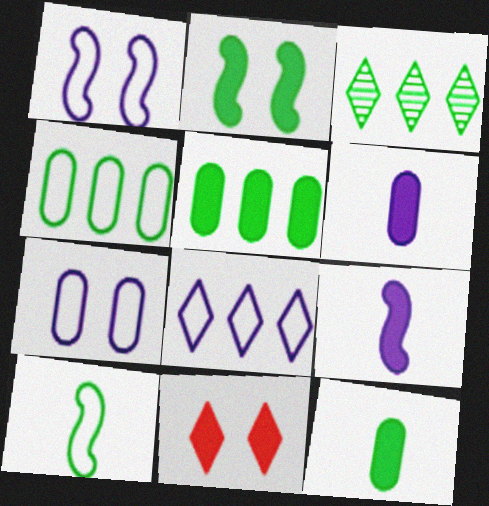[[5, 9, 11]]